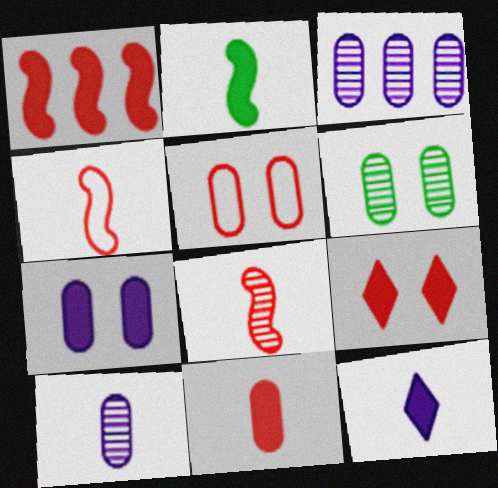[[1, 9, 11], 
[2, 11, 12], 
[5, 6, 7]]